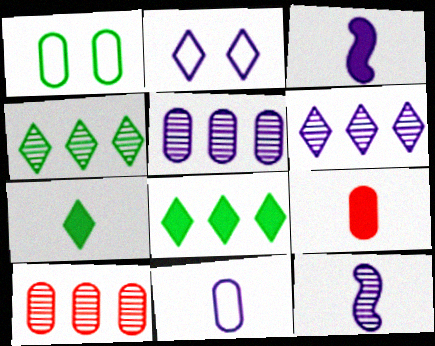[[1, 5, 9], 
[2, 3, 5], 
[3, 7, 9]]